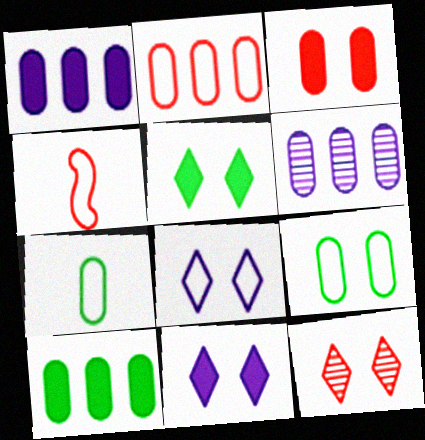[[2, 6, 10], 
[3, 6, 7], 
[4, 5, 6], 
[5, 8, 12]]